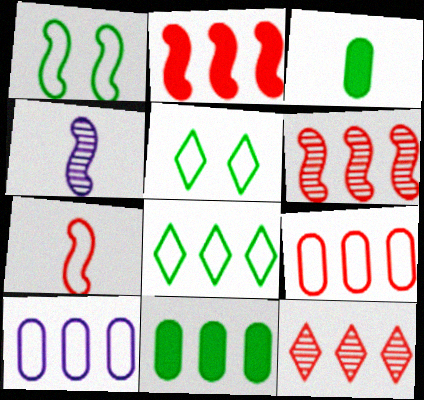[[1, 2, 4], 
[2, 9, 12], 
[5, 7, 10]]